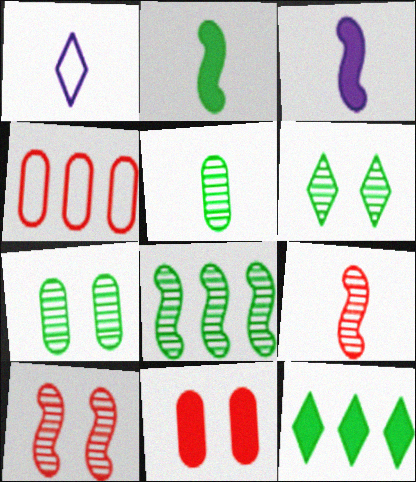[[1, 8, 11], 
[3, 4, 6], 
[3, 11, 12], 
[5, 6, 8]]